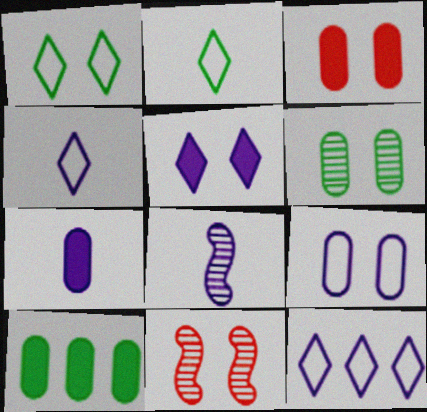[[3, 6, 9], 
[3, 7, 10], 
[4, 7, 8], 
[4, 10, 11]]